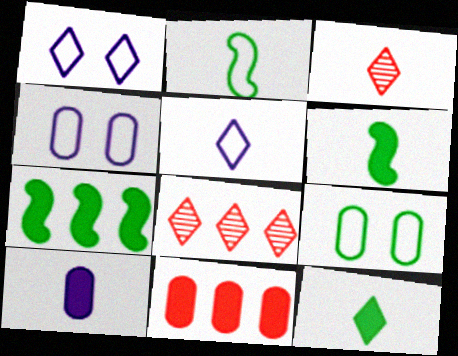[[1, 8, 12], 
[2, 3, 10], 
[3, 4, 7], 
[3, 5, 12], 
[4, 6, 8]]